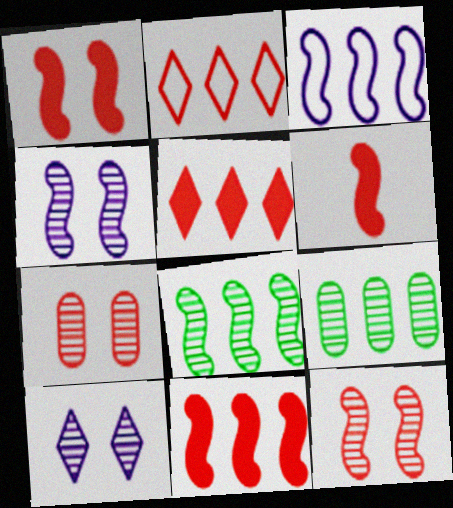[[1, 6, 11], 
[2, 6, 7], 
[3, 5, 9], 
[3, 8, 11]]